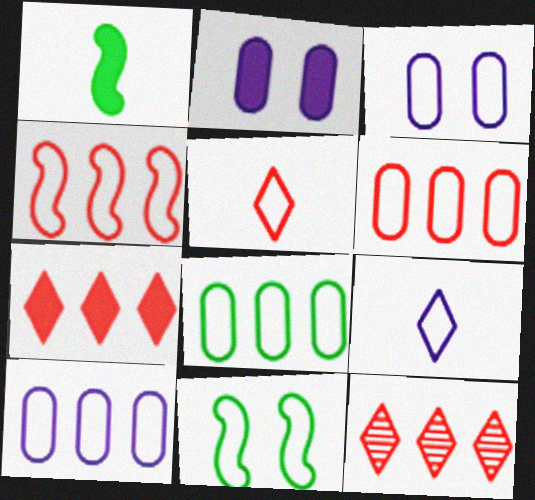[[1, 2, 7], 
[1, 3, 12], 
[5, 10, 11], 
[6, 8, 10], 
[6, 9, 11]]